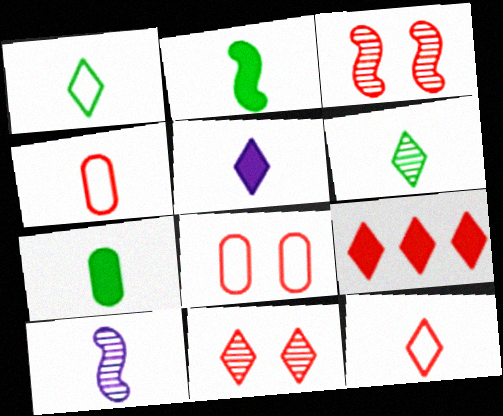[[3, 4, 9], 
[5, 6, 12], 
[7, 10, 12], 
[9, 11, 12]]